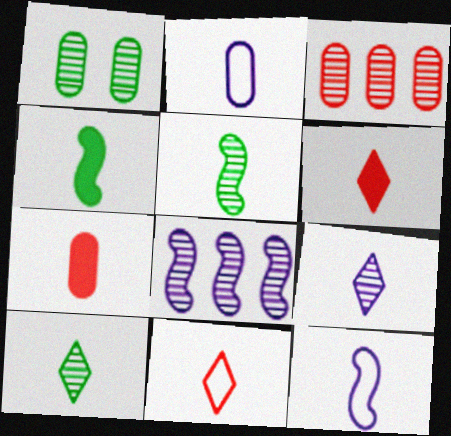[[2, 5, 6], 
[7, 10, 12]]